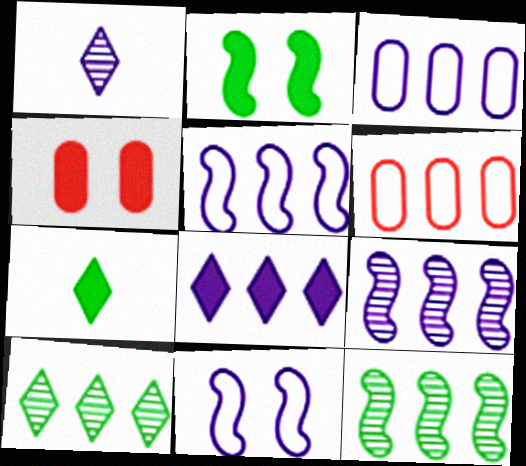[[1, 2, 6], 
[3, 8, 9], 
[6, 8, 12]]